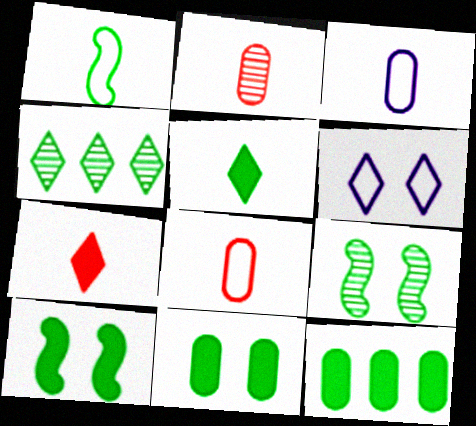[[1, 4, 11], 
[4, 6, 7], 
[5, 10, 12]]